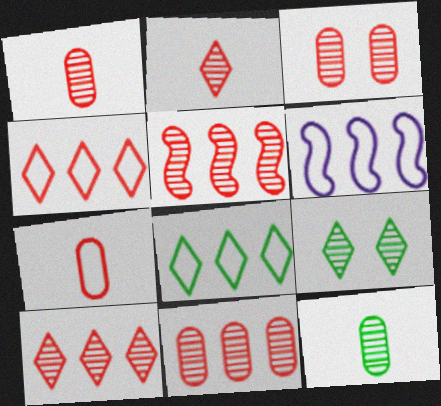[[1, 3, 11], 
[2, 3, 5], 
[5, 10, 11]]